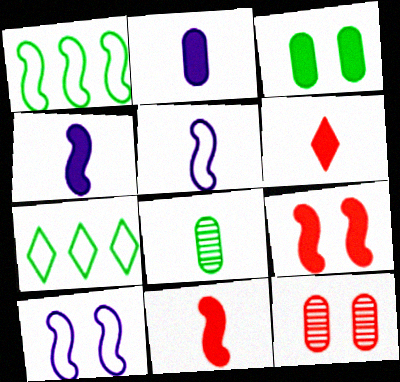[[4, 7, 12], 
[5, 6, 8]]